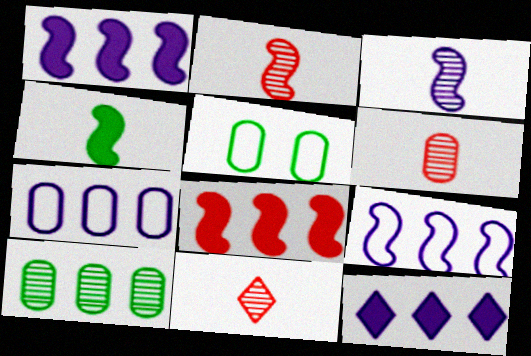[[1, 5, 11], 
[2, 5, 12], 
[2, 6, 11]]